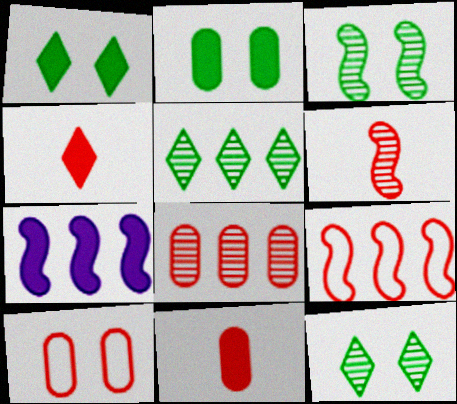[[1, 7, 11], 
[2, 4, 7], 
[8, 10, 11]]